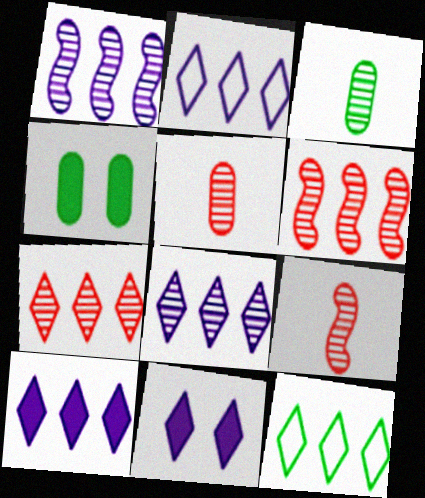[[2, 4, 9], 
[2, 8, 10], 
[7, 10, 12]]